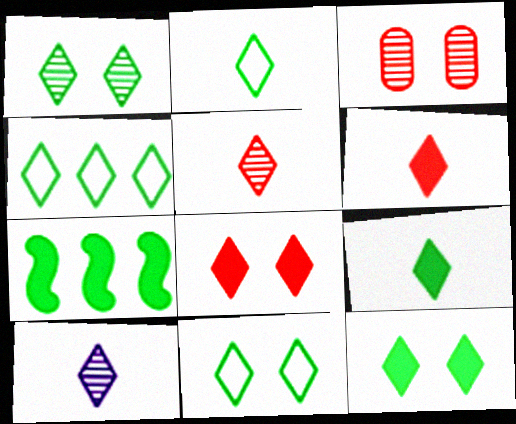[[1, 4, 9], 
[1, 11, 12], 
[2, 4, 11], 
[2, 6, 10], 
[4, 8, 10]]